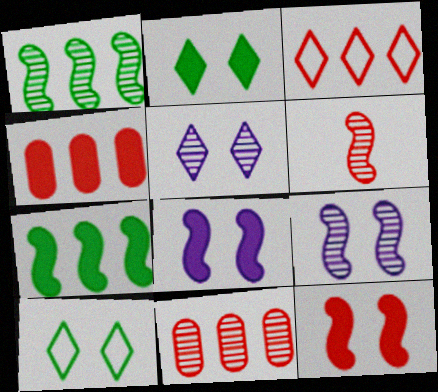[[1, 6, 9]]